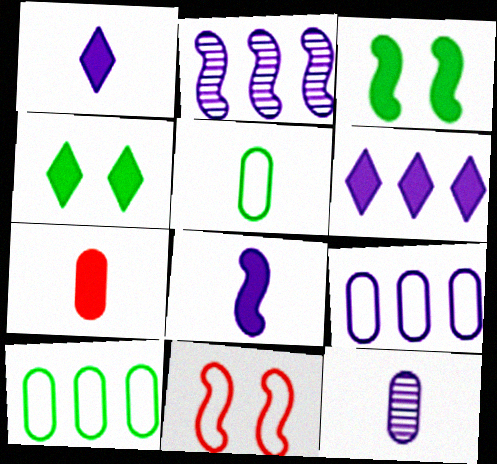[[2, 6, 9], 
[3, 6, 7], 
[5, 7, 12]]